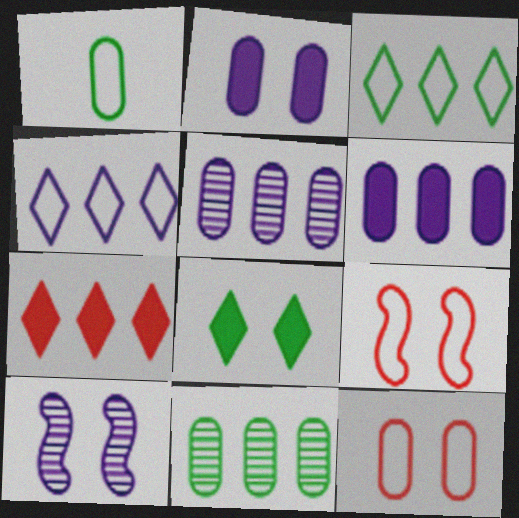[[1, 4, 9], 
[1, 7, 10], 
[8, 10, 12]]